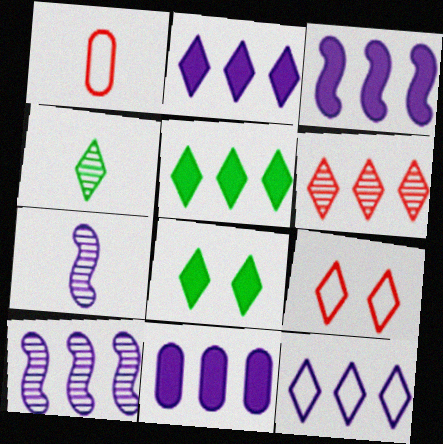[[1, 8, 10], 
[2, 3, 11], 
[2, 4, 9], 
[5, 6, 12], 
[10, 11, 12]]